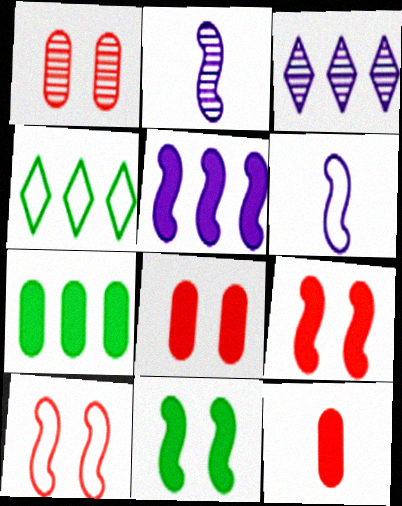[[2, 4, 8]]